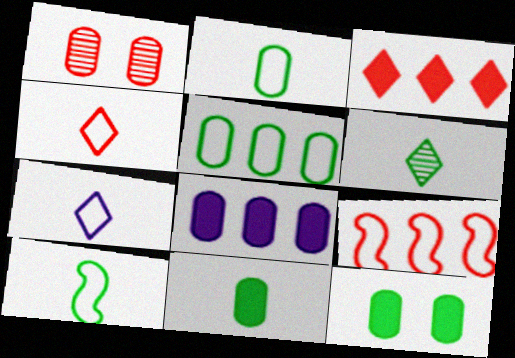[[1, 2, 8], 
[6, 10, 11]]